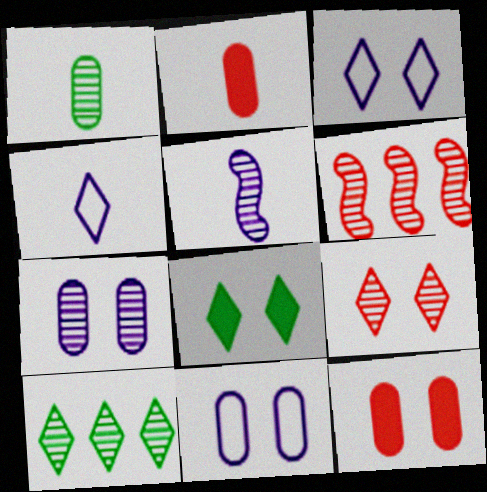[[3, 8, 9]]